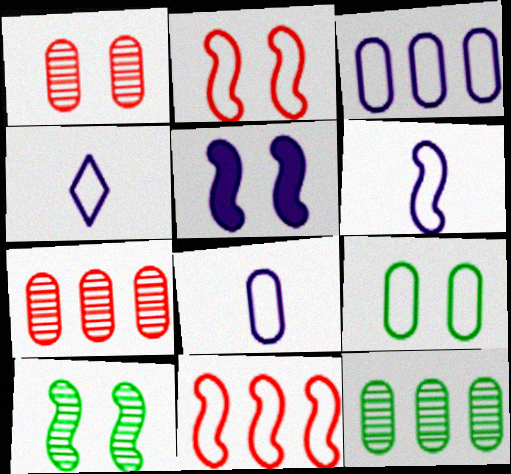[[2, 5, 10], 
[4, 6, 8], 
[4, 9, 11]]